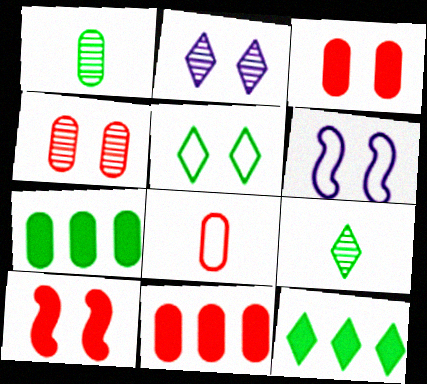[[4, 8, 11], 
[5, 9, 12], 
[6, 9, 11]]